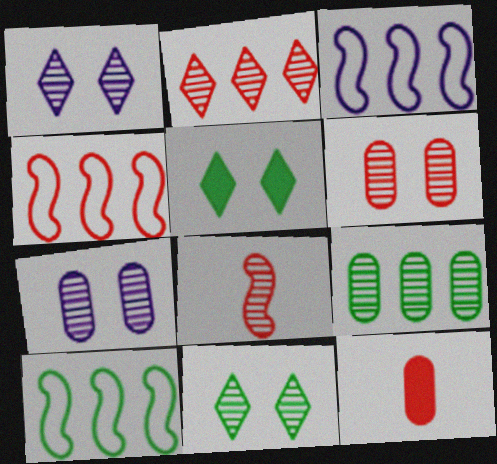[[1, 8, 9], 
[1, 10, 12], 
[2, 6, 8], 
[3, 4, 10], 
[3, 11, 12]]